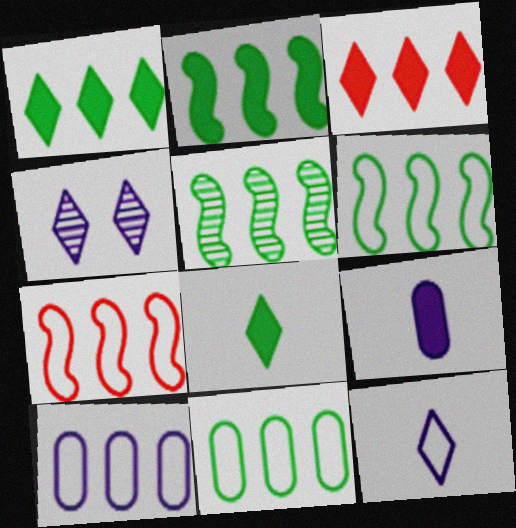[[1, 5, 11], 
[2, 5, 6], 
[3, 5, 10]]